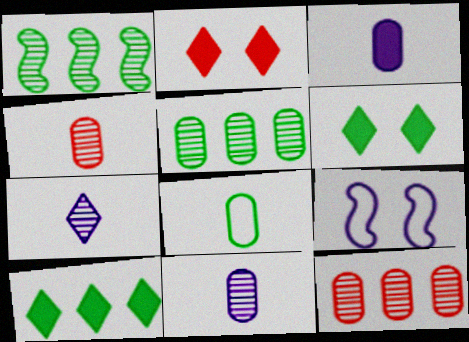[[1, 6, 8], 
[3, 4, 8], 
[4, 9, 10]]